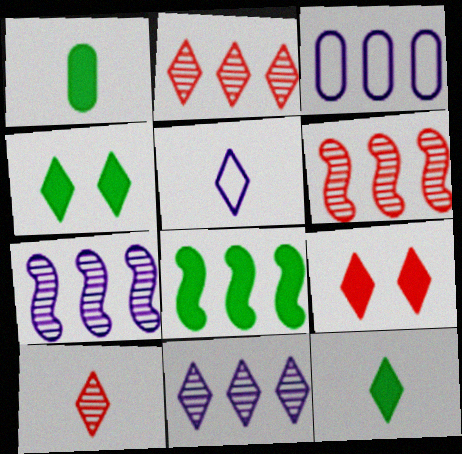[[1, 4, 8], 
[2, 3, 8], 
[2, 4, 5], 
[5, 10, 12]]